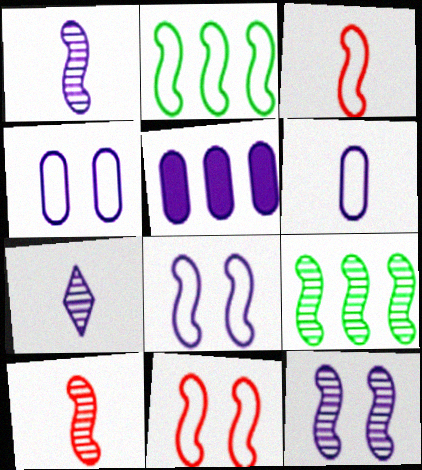[[2, 3, 8], 
[5, 7, 8], 
[9, 10, 12]]